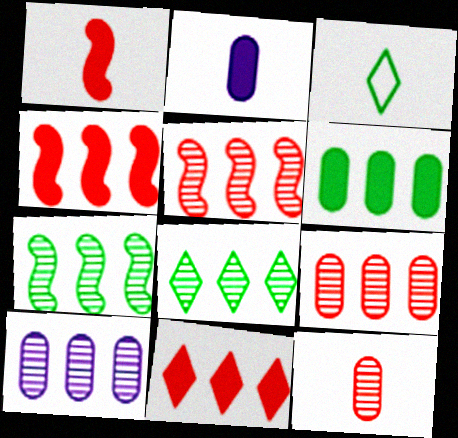[[5, 8, 10]]